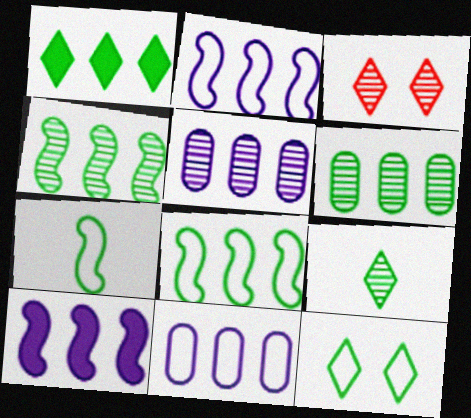[[1, 6, 8], 
[1, 9, 12]]